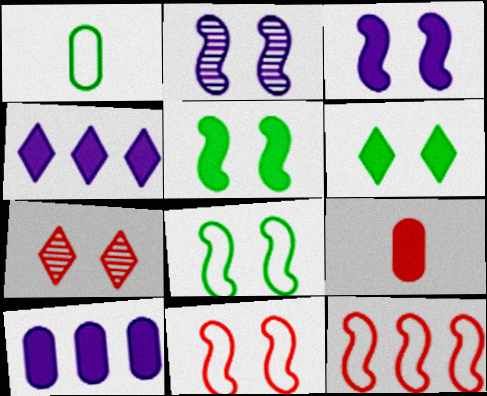[[2, 5, 11], 
[4, 5, 9], 
[7, 9, 12]]